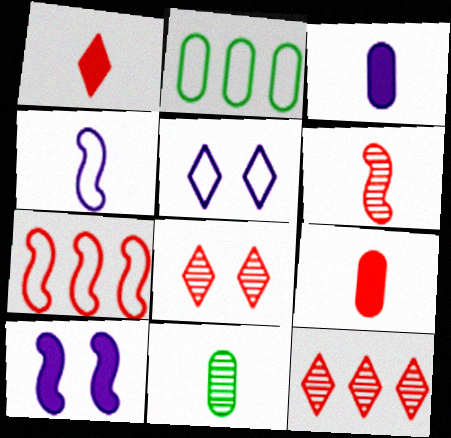[[1, 4, 11], 
[7, 8, 9]]